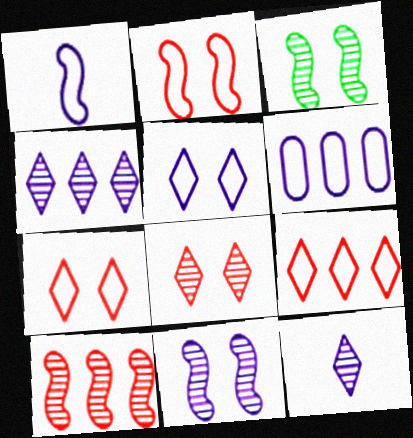[[1, 5, 6]]